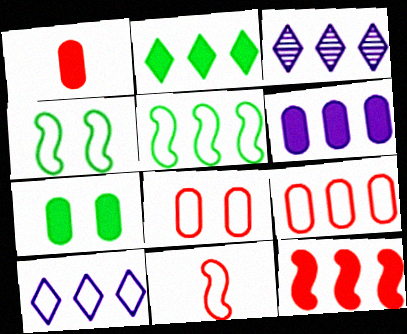[[1, 3, 4], 
[1, 6, 7], 
[2, 6, 12], 
[3, 7, 11], 
[5, 9, 10]]